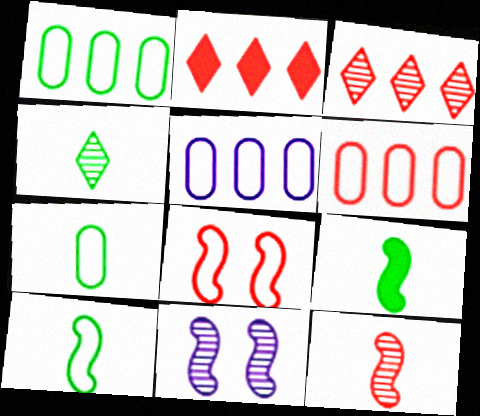[[1, 5, 6], 
[2, 7, 11], 
[4, 7, 9]]